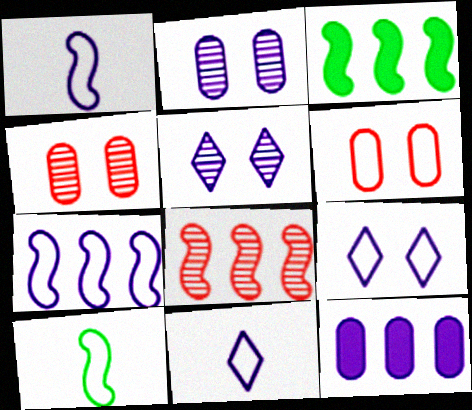[[1, 5, 12], 
[3, 4, 11], 
[3, 7, 8]]